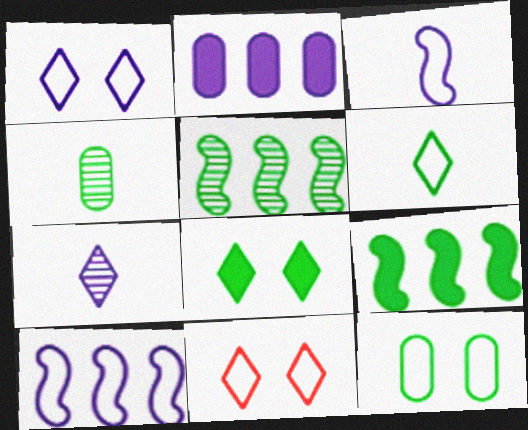[]